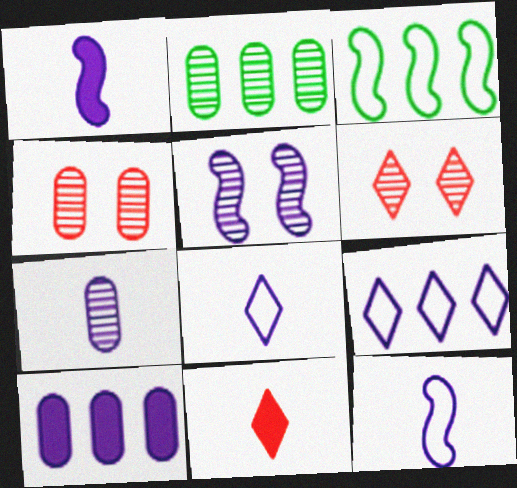[[1, 7, 8], 
[2, 4, 7], 
[5, 8, 10]]